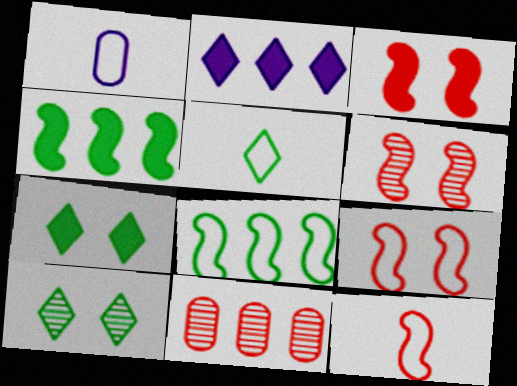[[1, 5, 12], 
[2, 8, 11], 
[3, 6, 9]]